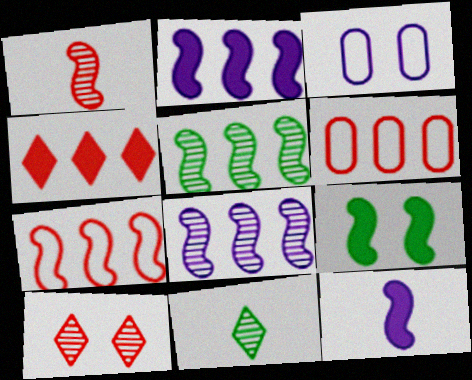[[2, 5, 7], 
[3, 9, 10]]